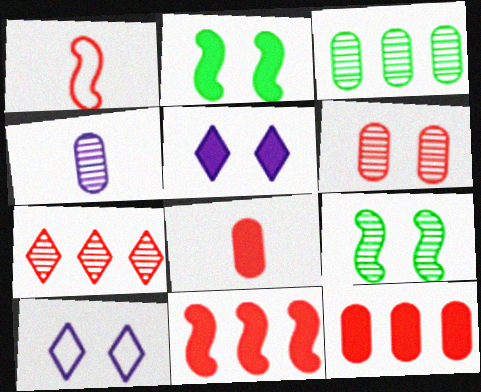[[1, 3, 5], 
[2, 6, 10], 
[3, 4, 6], 
[4, 7, 9]]